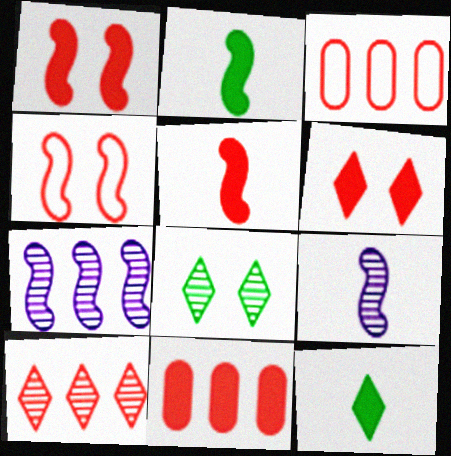[[2, 4, 7], 
[5, 6, 11]]